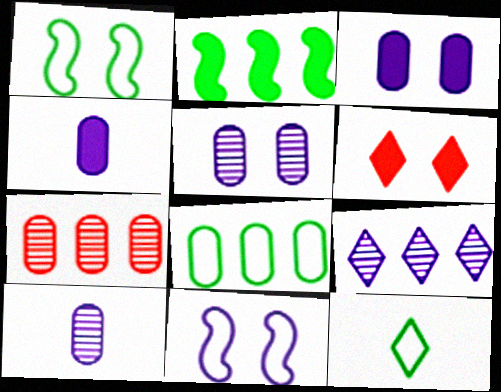[[1, 5, 6], 
[1, 8, 12], 
[2, 4, 6], 
[4, 9, 11], 
[6, 9, 12]]